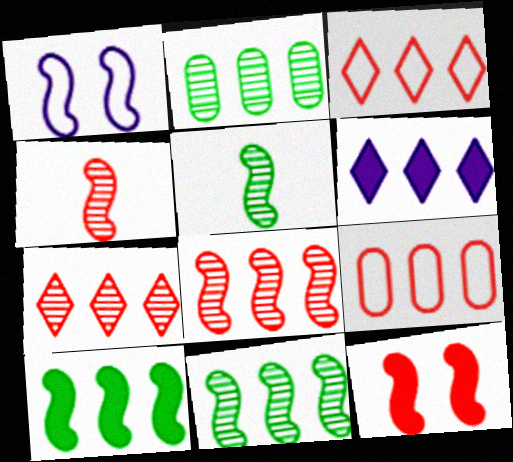[[1, 4, 10], 
[6, 9, 11]]